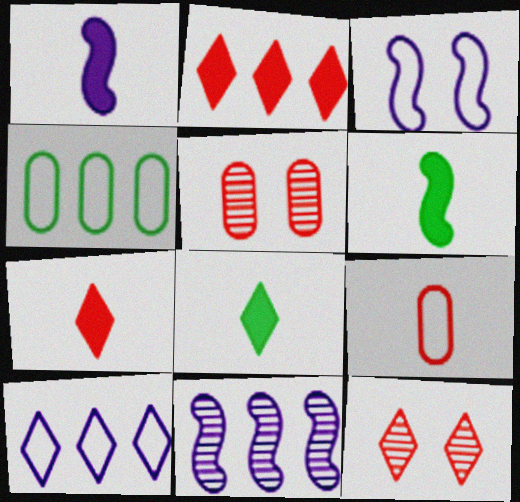[[1, 3, 11], 
[1, 4, 12], 
[2, 4, 11], 
[5, 6, 10], 
[8, 10, 12]]